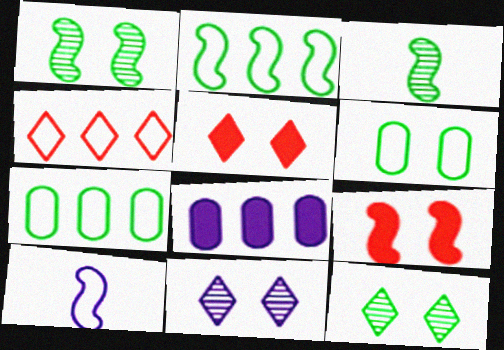[[4, 6, 10], 
[6, 9, 11], 
[8, 10, 11]]